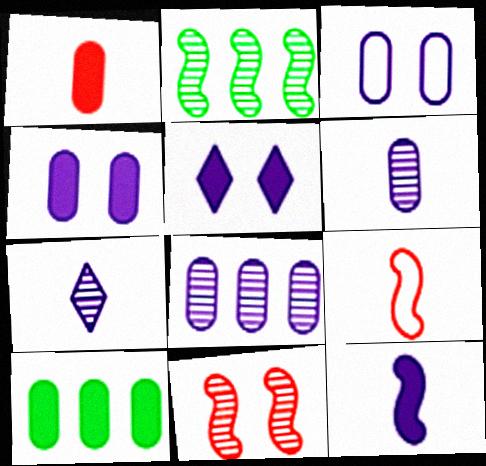[[1, 4, 10]]